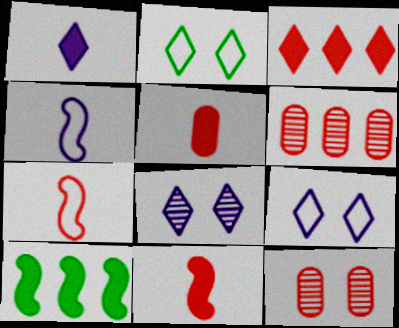[[3, 7, 12]]